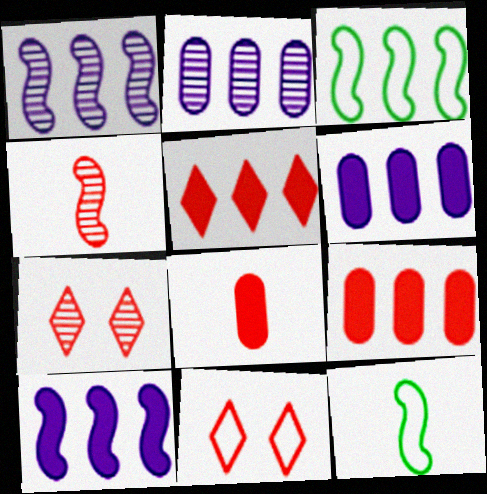[[2, 3, 5], 
[4, 9, 11], 
[6, 7, 12]]